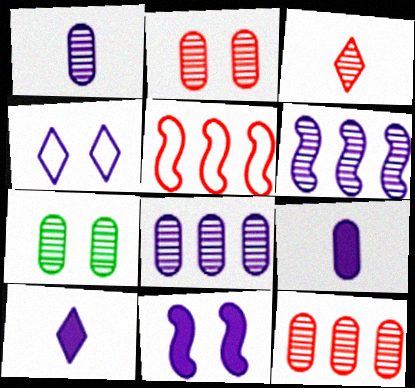[[1, 7, 12], 
[3, 6, 7], 
[4, 6, 9], 
[5, 7, 10]]